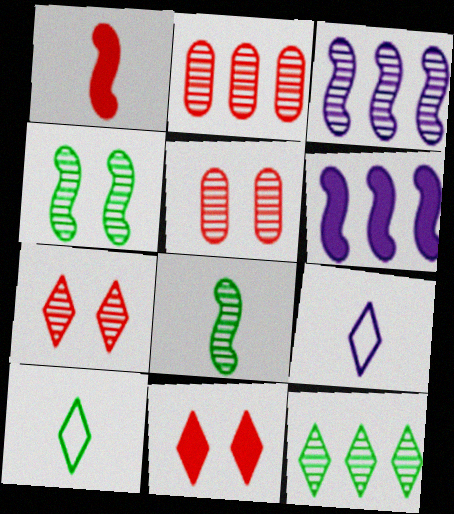[[2, 3, 12], 
[5, 6, 10], 
[9, 11, 12]]